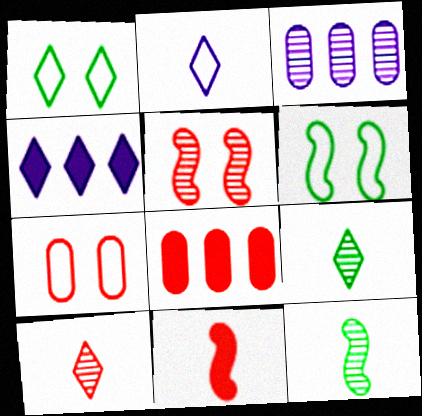[[1, 3, 11], 
[1, 4, 10], 
[3, 5, 9], 
[4, 7, 12]]